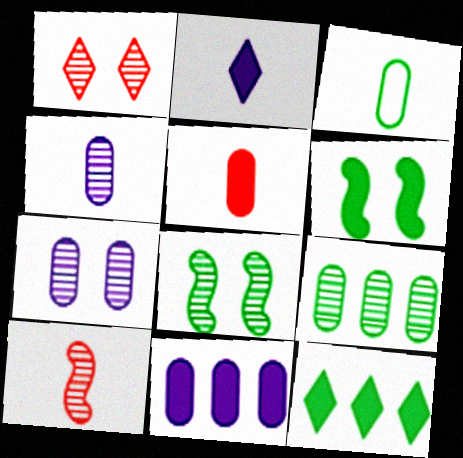[[1, 7, 8], 
[2, 3, 10], 
[3, 4, 5], 
[3, 8, 12]]